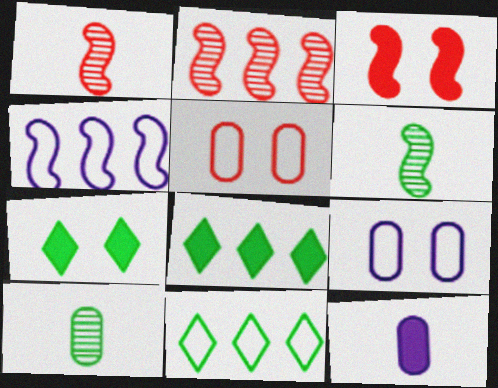[[1, 8, 9], 
[3, 4, 6], 
[3, 8, 12]]